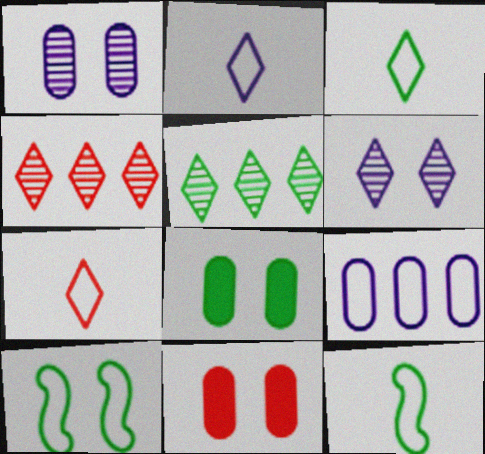[[2, 3, 7], 
[5, 8, 12], 
[6, 10, 11], 
[7, 9, 10]]